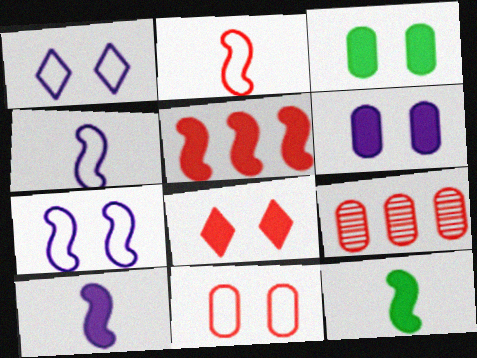[[1, 9, 12], 
[2, 8, 9]]